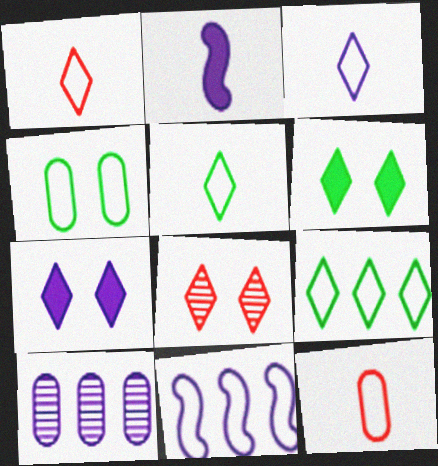[[1, 3, 5], 
[1, 4, 11]]